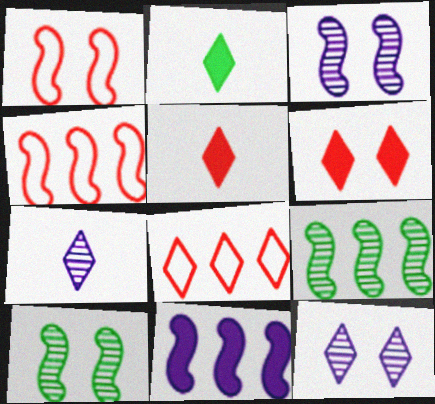[[2, 8, 12], 
[4, 9, 11]]